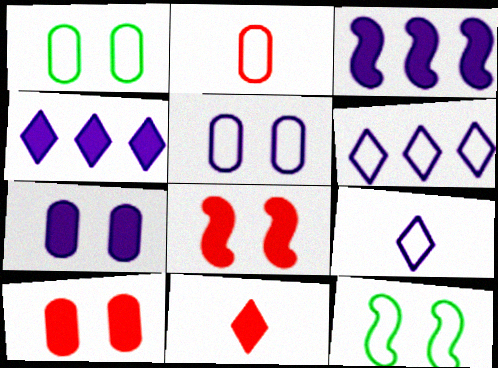[[2, 6, 12]]